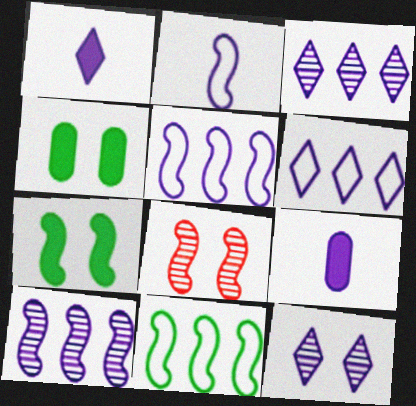[[1, 6, 12], 
[5, 9, 12]]